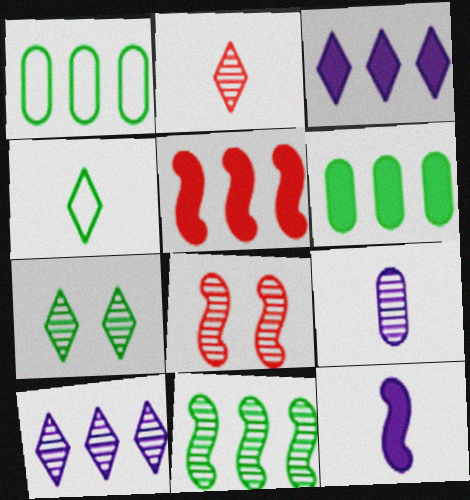[[1, 5, 10], 
[2, 7, 10], 
[3, 5, 6]]